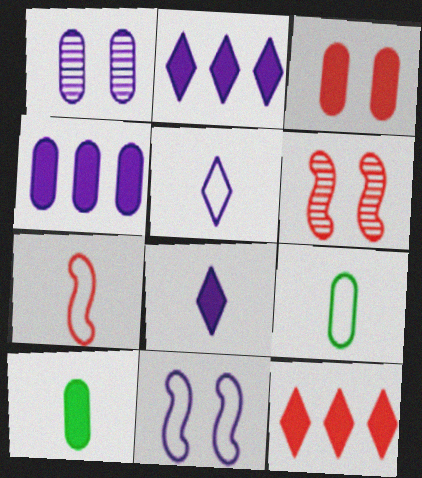[[2, 6, 9], 
[3, 4, 10], 
[5, 7, 9]]